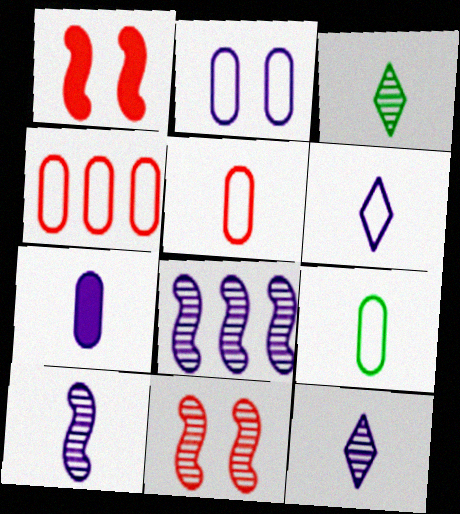[[2, 4, 9], 
[6, 7, 10]]